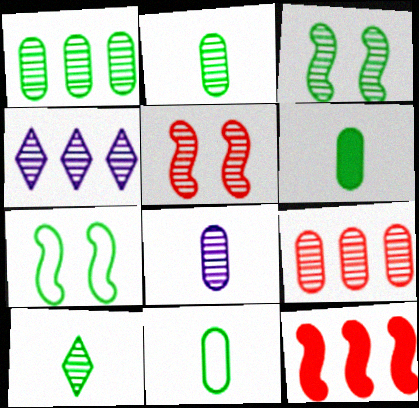[[1, 3, 10], 
[2, 4, 5], 
[2, 6, 11]]